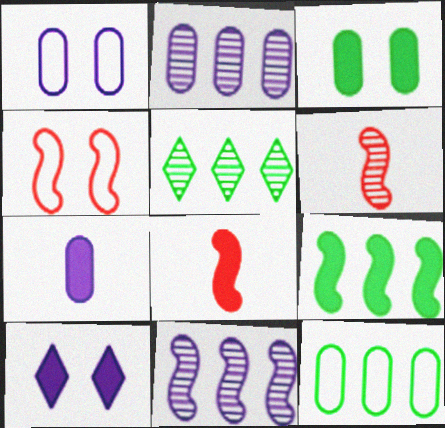[[1, 2, 7], 
[1, 5, 8], 
[4, 5, 7], 
[5, 9, 12], 
[6, 10, 12]]